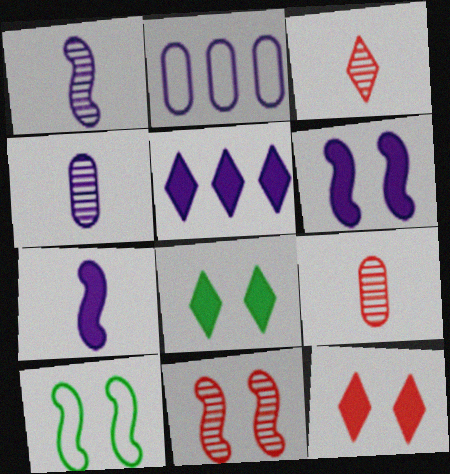[[5, 9, 10], 
[6, 10, 11]]